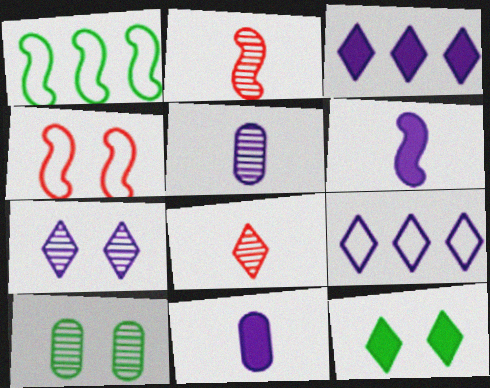[[8, 9, 12]]